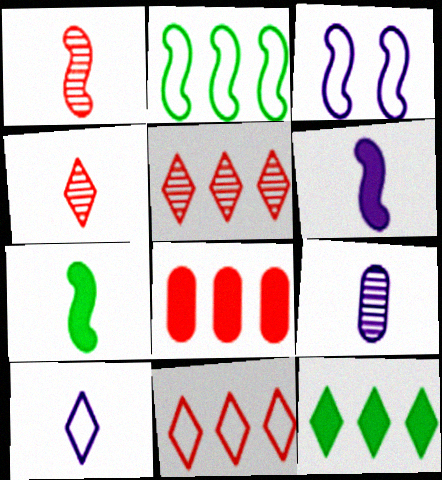[[6, 9, 10]]